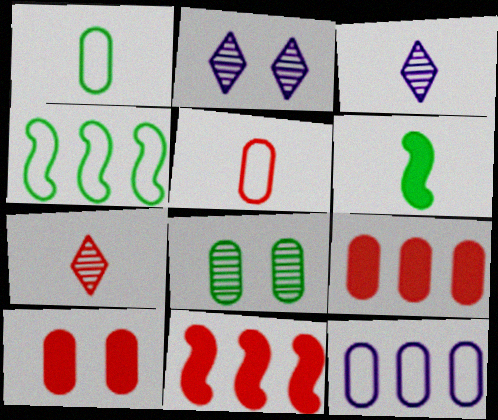[[1, 2, 11], 
[3, 4, 10], 
[3, 5, 6]]